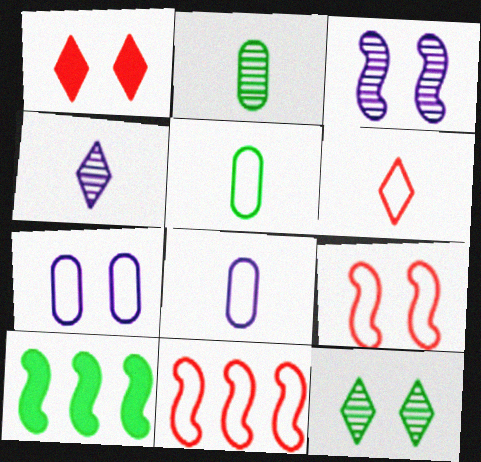[[5, 10, 12]]